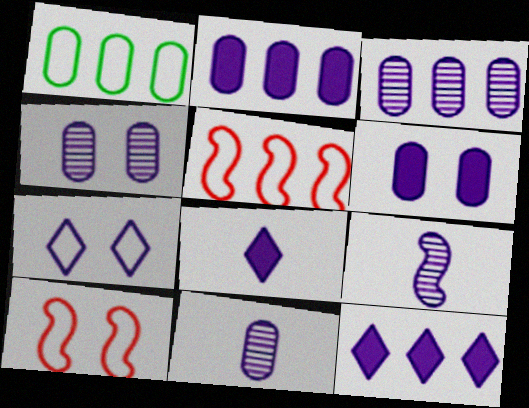[[2, 7, 9], 
[3, 4, 11]]